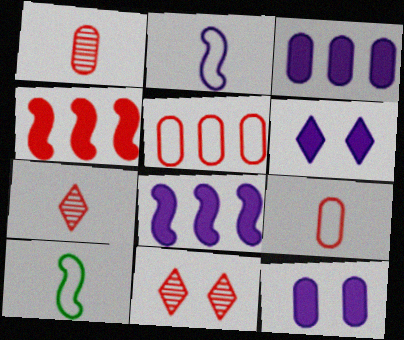[[3, 10, 11], 
[4, 9, 11]]